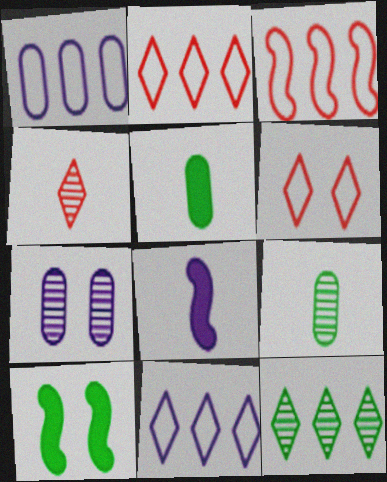[[1, 4, 10], 
[6, 7, 10], 
[7, 8, 11]]